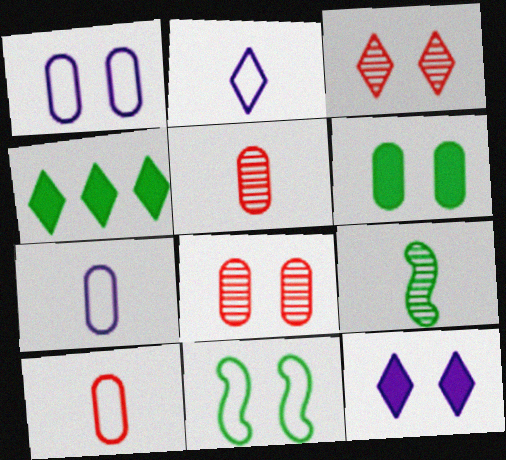[[1, 6, 8], 
[2, 3, 4], 
[8, 11, 12]]